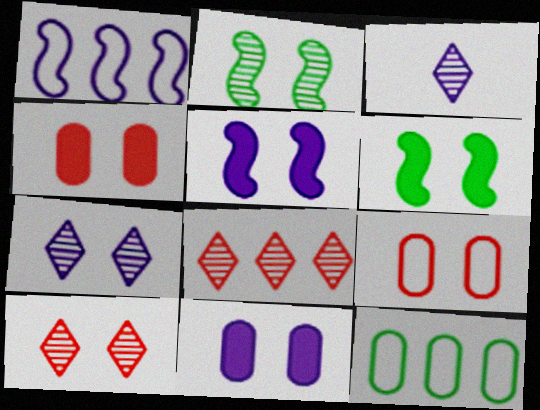[[1, 3, 11], 
[6, 7, 9]]